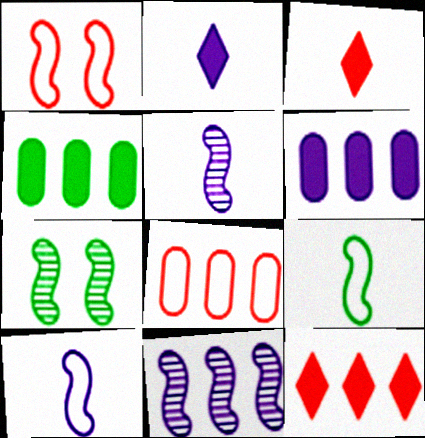[[2, 7, 8]]